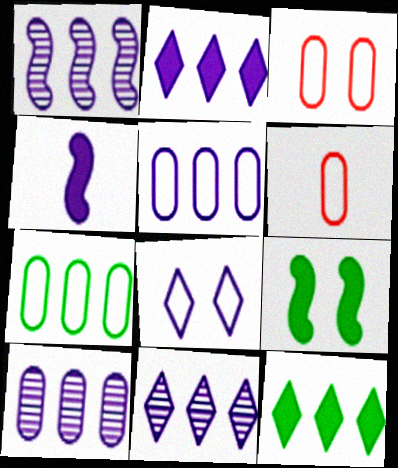[[1, 2, 5], 
[1, 10, 11], 
[4, 8, 10], 
[6, 9, 11]]